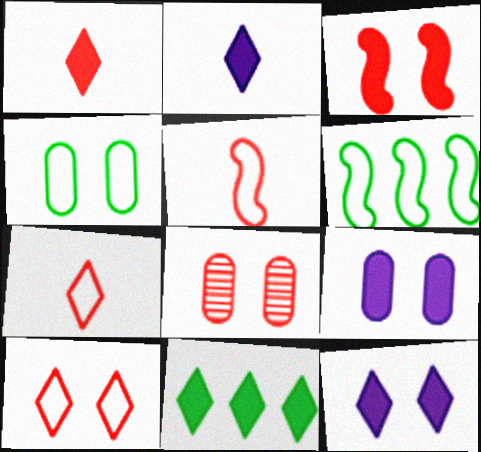[[1, 11, 12], 
[2, 6, 8], 
[3, 8, 10], 
[4, 8, 9]]